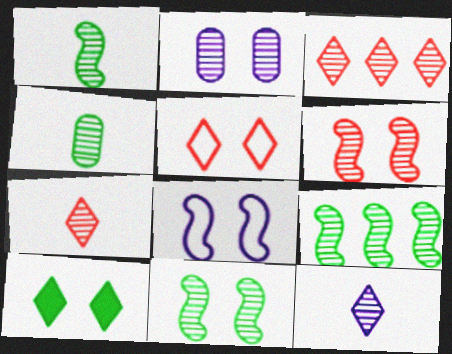[[1, 2, 3], 
[1, 9, 11], 
[2, 7, 9]]